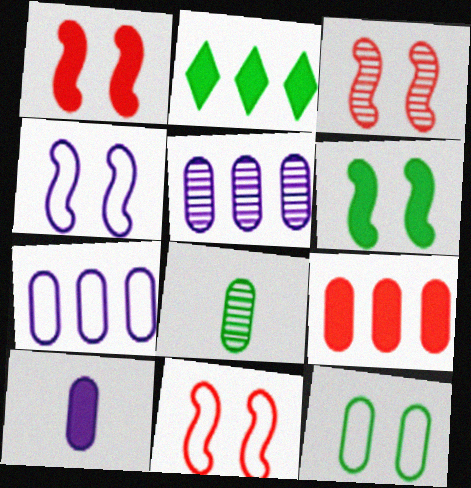[[1, 2, 10], 
[1, 3, 11], 
[3, 4, 6]]